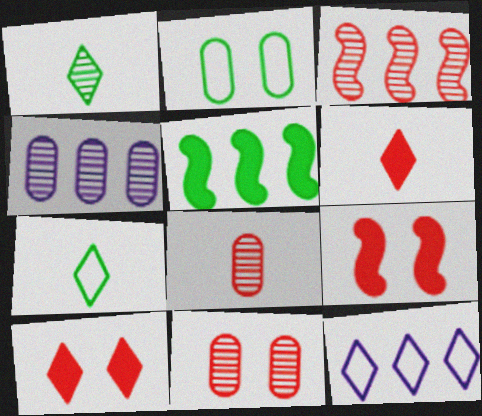[[1, 2, 5], 
[1, 10, 12], 
[4, 7, 9]]